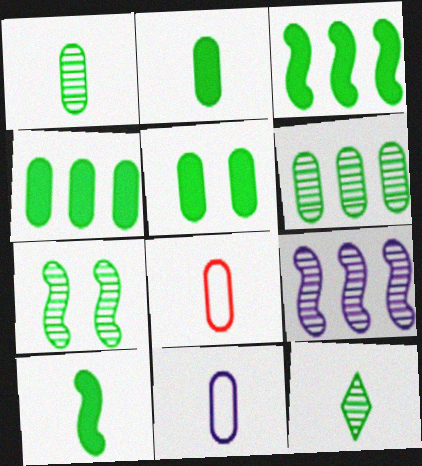[[2, 4, 5], 
[6, 7, 12]]